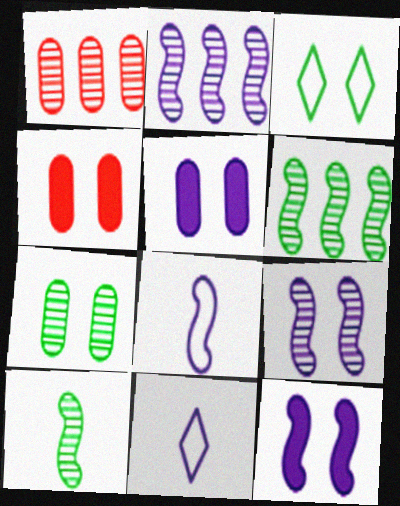[[2, 5, 11], 
[2, 8, 12], 
[3, 4, 9], 
[4, 6, 11]]